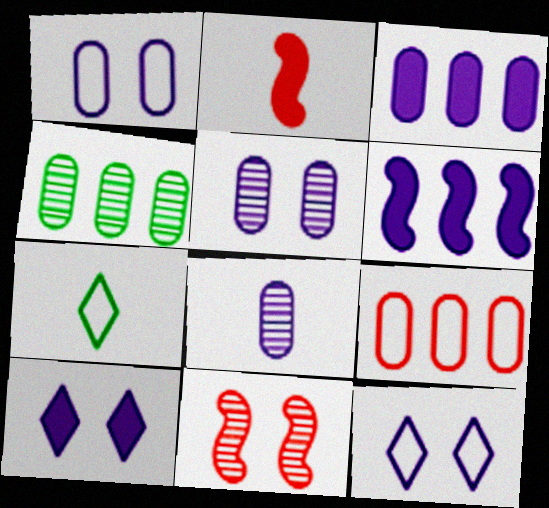[[1, 3, 8], 
[2, 4, 12], 
[2, 7, 8], 
[3, 4, 9], 
[3, 7, 11], 
[6, 8, 12]]